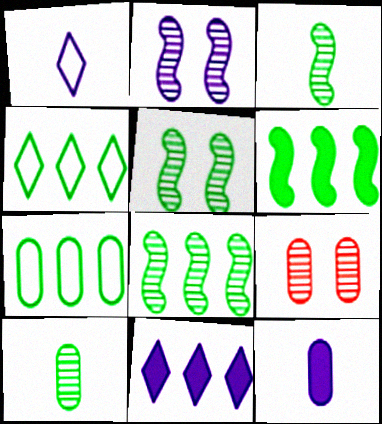[[1, 6, 9], 
[3, 5, 8], 
[7, 9, 12]]